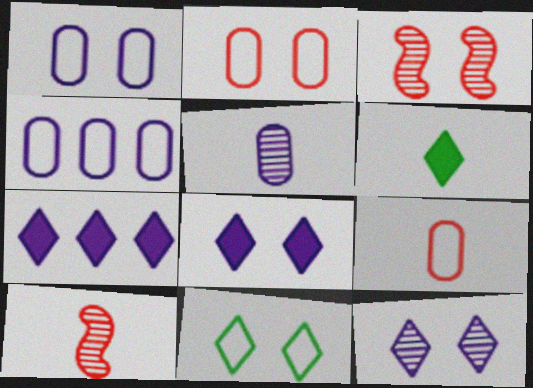[[3, 4, 6]]